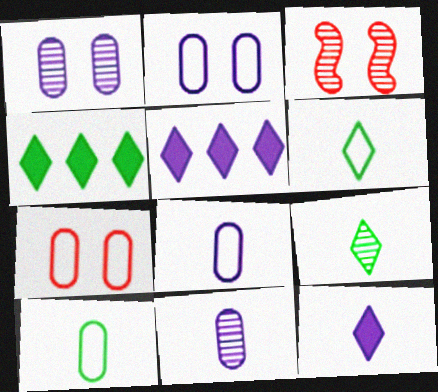[[3, 4, 8], 
[3, 5, 10]]